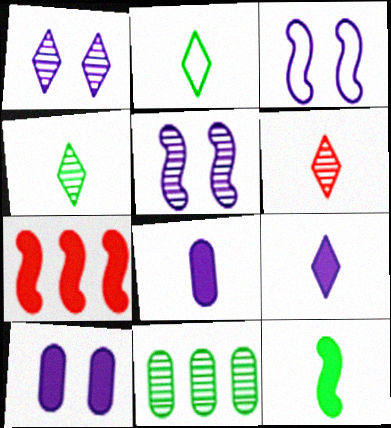[[1, 3, 10], 
[2, 6, 9], 
[5, 6, 11]]